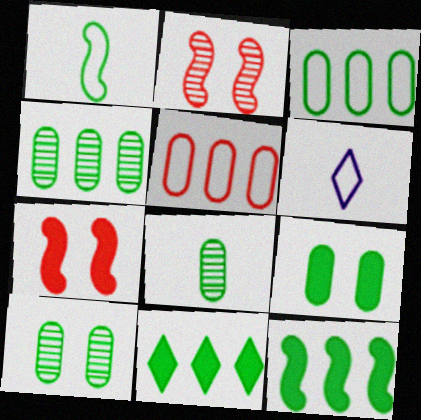[[1, 10, 11], 
[3, 8, 9], 
[4, 6, 7], 
[4, 8, 10]]